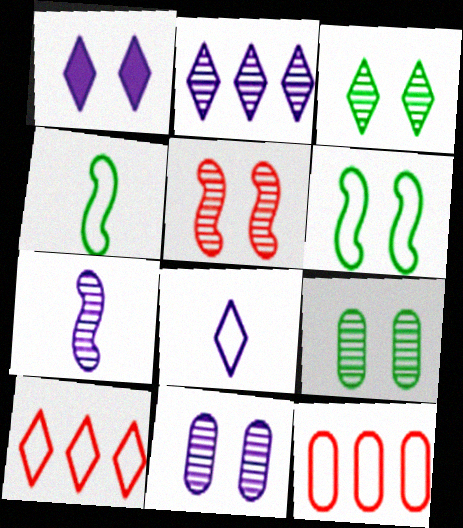[[1, 2, 8], 
[2, 7, 11], 
[3, 5, 11], 
[6, 8, 12]]